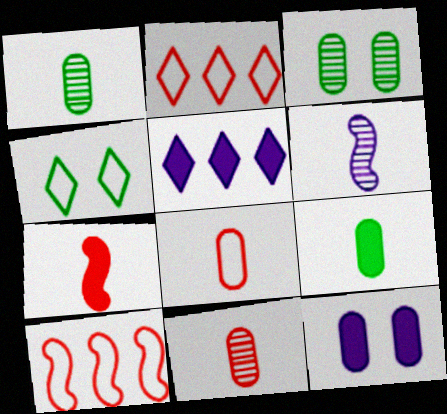[]